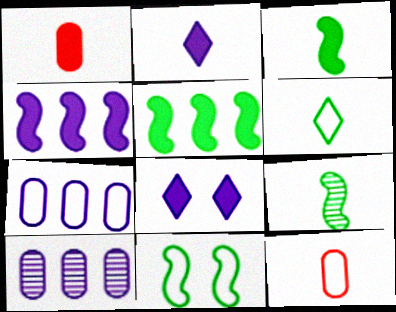[[1, 2, 3], 
[1, 5, 8], 
[2, 9, 12], 
[5, 9, 11]]